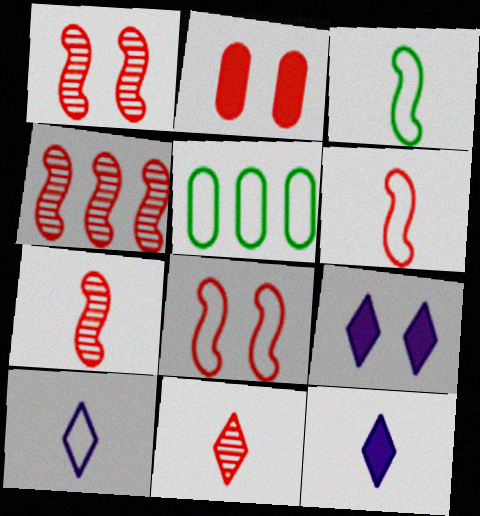[[1, 4, 7], 
[1, 5, 12], 
[5, 7, 9], 
[5, 8, 10]]